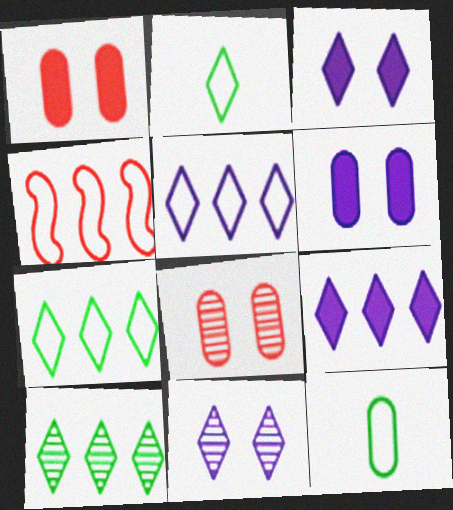[]